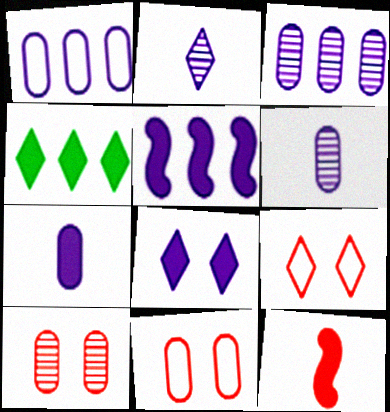[[2, 4, 9], 
[5, 7, 8]]